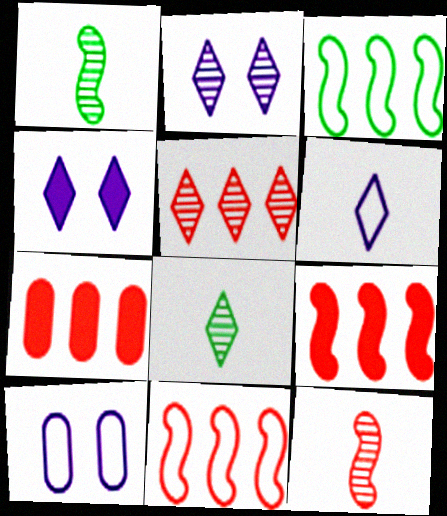[[2, 5, 8], 
[5, 7, 11], 
[8, 9, 10]]